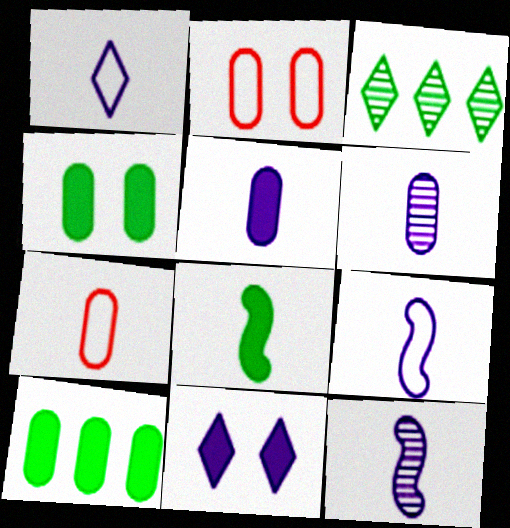[[1, 5, 12], 
[2, 6, 10]]